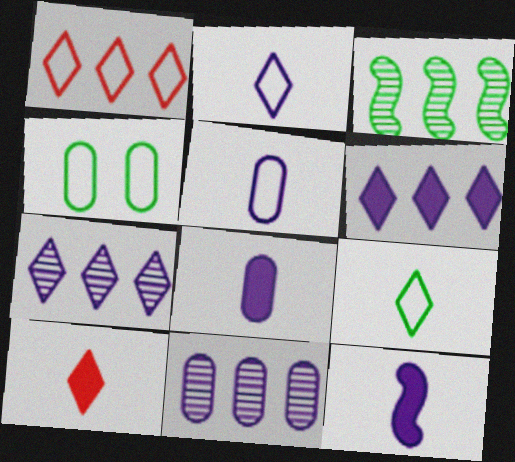[]